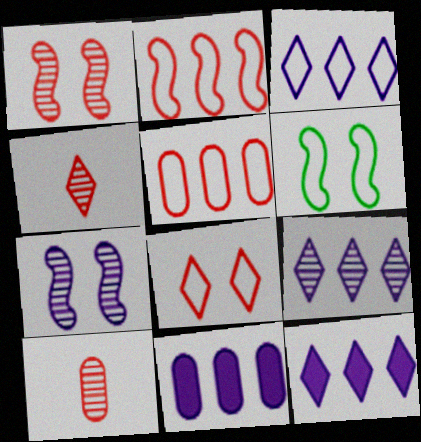[[3, 9, 12], 
[4, 6, 11], 
[6, 10, 12]]